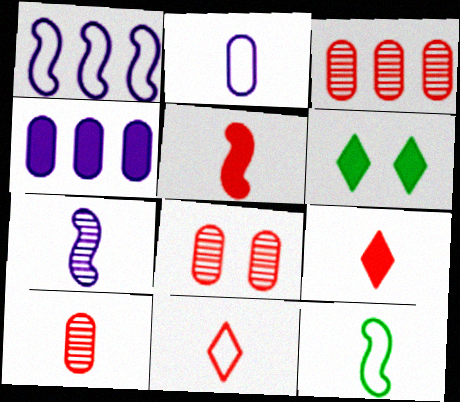[[1, 6, 10], 
[2, 11, 12], 
[3, 8, 10], 
[4, 5, 6], 
[5, 7, 12], 
[5, 10, 11]]